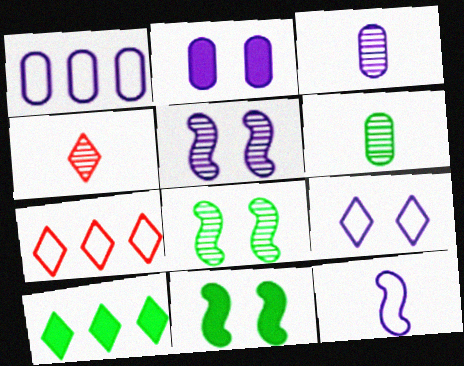[[1, 2, 3], 
[1, 4, 11], 
[1, 9, 12], 
[2, 5, 9], 
[3, 7, 11], 
[4, 9, 10]]